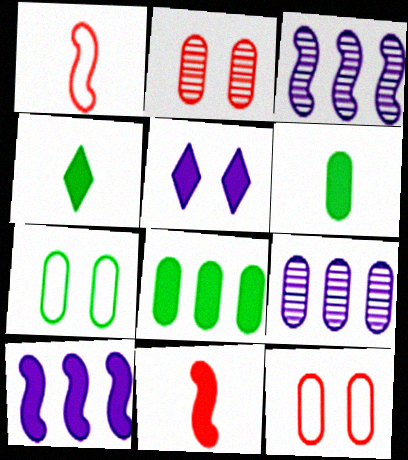[[3, 4, 12], 
[5, 8, 11], 
[6, 9, 12]]